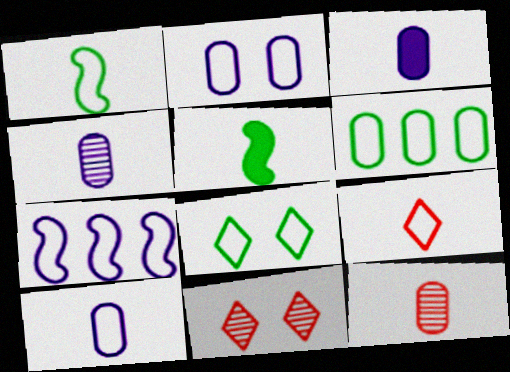[[1, 6, 8], 
[1, 9, 10], 
[3, 4, 10], 
[4, 5, 9]]